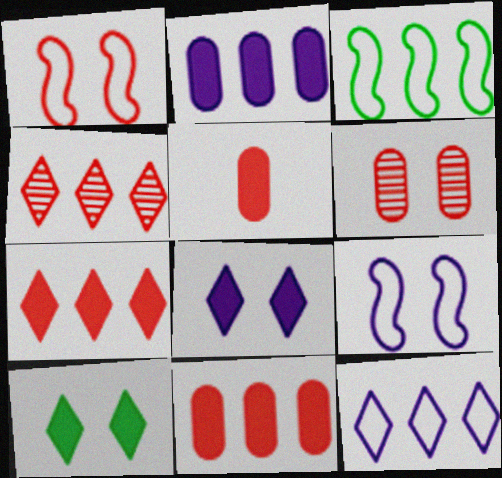[[1, 4, 5], 
[2, 3, 4], 
[6, 9, 10]]